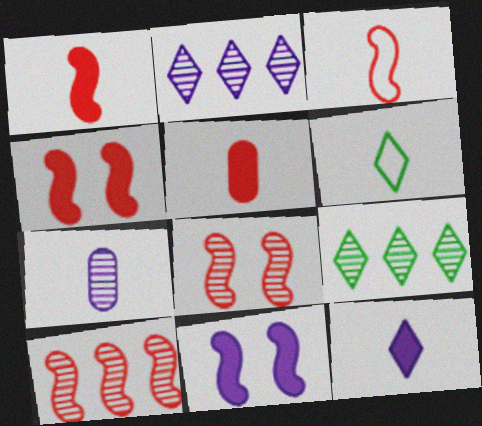[[1, 6, 7], 
[3, 4, 10], 
[7, 8, 9]]